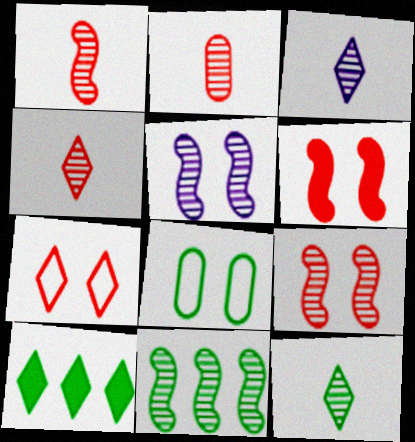[[1, 2, 4], 
[1, 5, 11], 
[3, 4, 12], 
[3, 7, 10]]